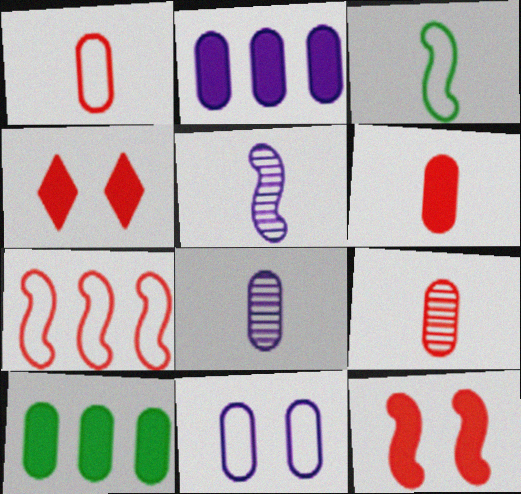[[1, 6, 9], 
[2, 8, 11], 
[4, 7, 9], 
[9, 10, 11]]